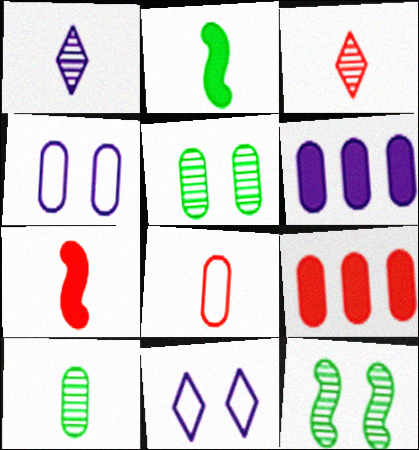[[1, 2, 8], 
[3, 7, 8], 
[4, 9, 10], 
[5, 6, 8]]